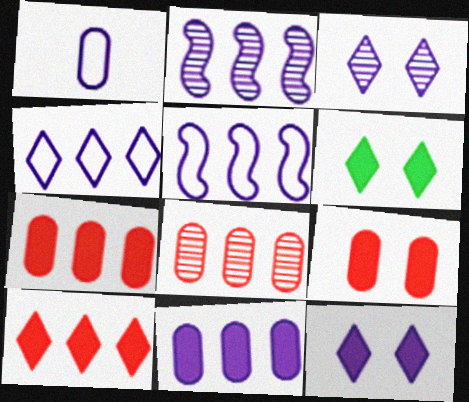[[1, 2, 12], 
[2, 4, 11]]